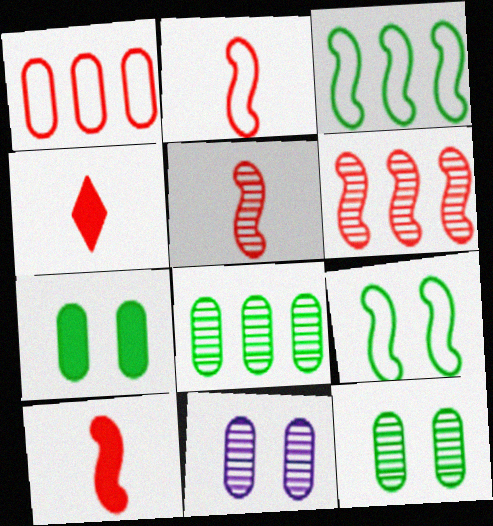[[2, 5, 10], 
[3, 4, 11]]